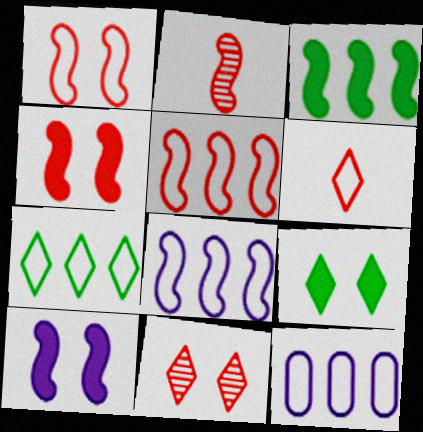[[2, 4, 5], 
[2, 9, 12], 
[5, 7, 12]]